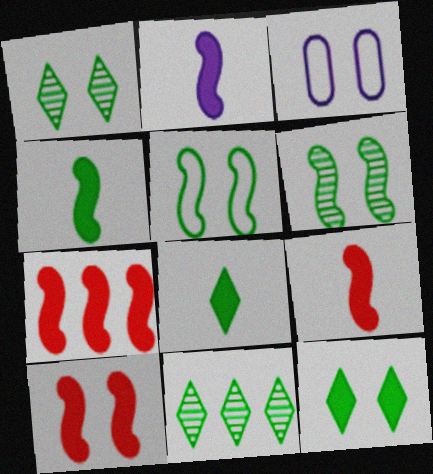[[1, 3, 10], 
[2, 4, 9], 
[3, 9, 11], 
[7, 9, 10]]